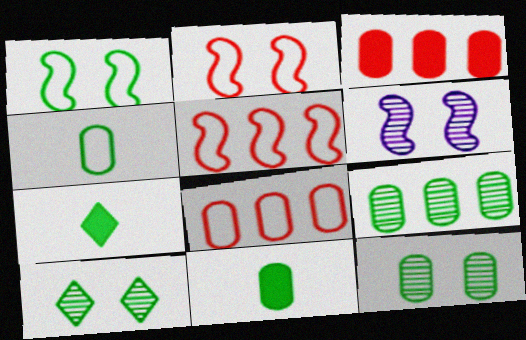[[1, 7, 9], 
[6, 7, 8]]